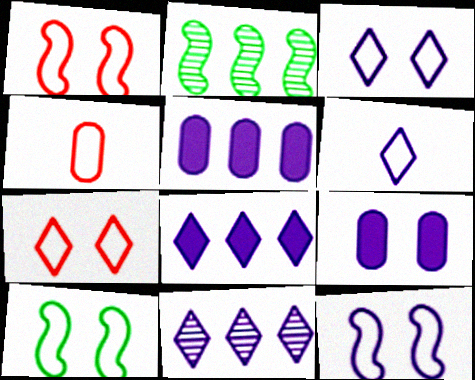[[1, 10, 12]]